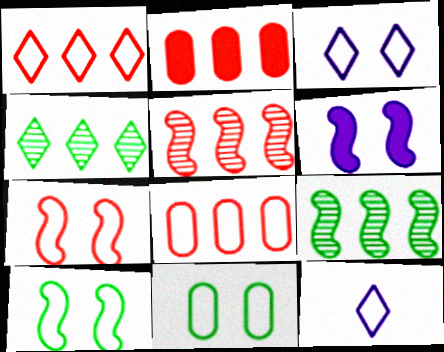[[1, 2, 5], 
[3, 7, 11], 
[8, 10, 12]]